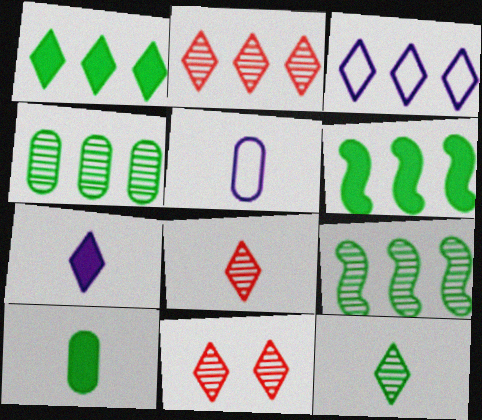[[1, 2, 3], 
[2, 8, 11], 
[5, 6, 11]]